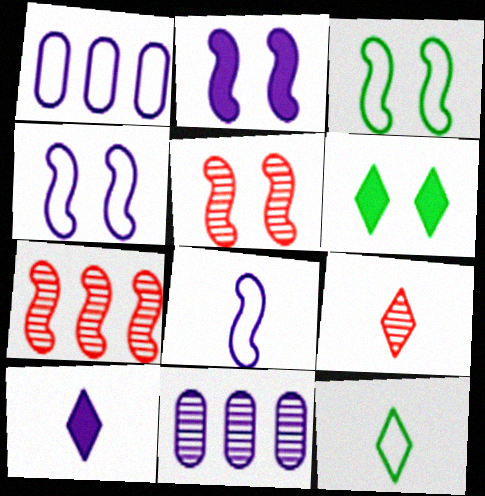[[2, 3, 5], 
[4, 10, 11], 
[9, 10, 12]]